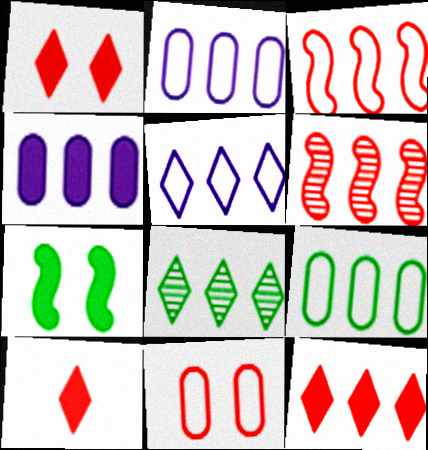[[1, 10, 12], 
[3, 4, 8], 
[3, 5, 9], 
[4, 7, 10], 
[5, 8, 12], 
[6, 10, 11]]